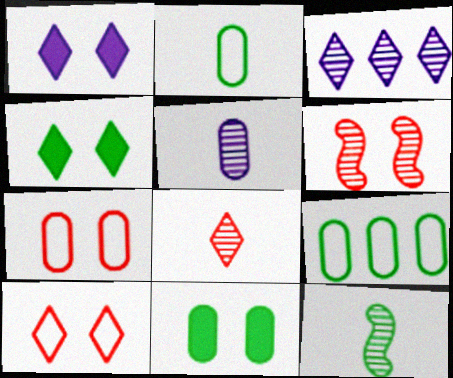[[4, 9, 12], 
[5, 8, 12]]